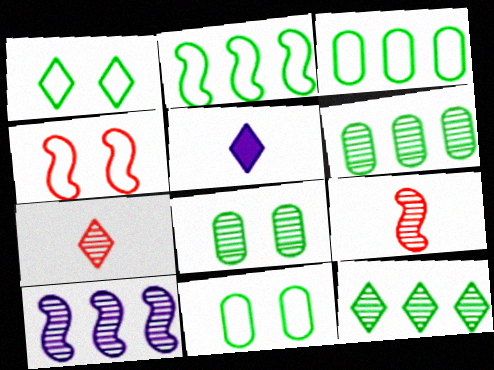[[4, 5, 6], 
[7, 8, 10]]